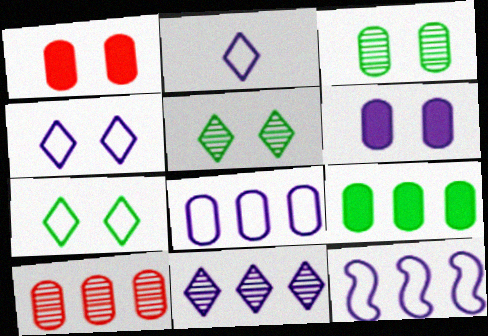[[8, 9, 10]]